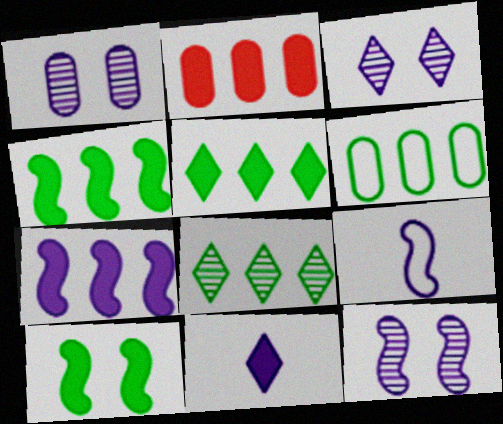[[1, 3, 12], 
[2, 5, 7], 
[2, 10, 11], 
[4, 6, 8], 
[7, 9, 12]]